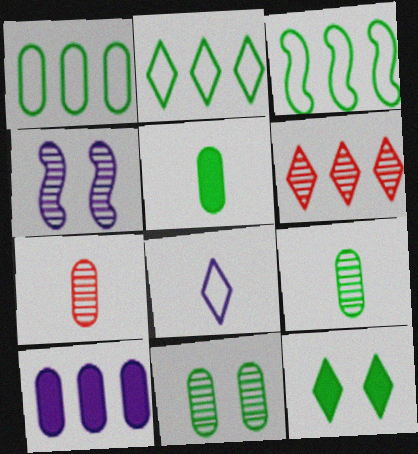[[1, 2, 3], 
[1, 5, 11], 
[3, 6, 10], 
[3, 9, 12], 
[4, 6, 9], 
[4, 8, 10], 
[6, 8, 12]]